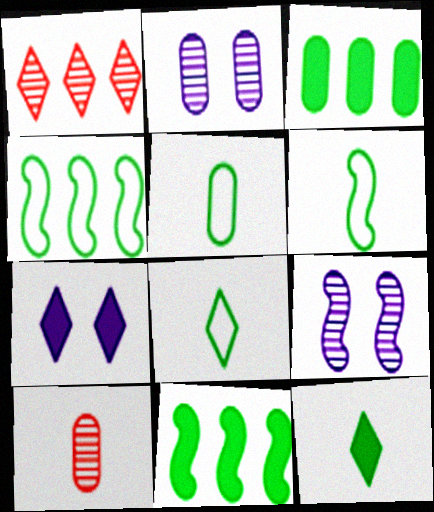[[1, 7, 8], 
[4, 7, 10], 
[5, 6, 8]]